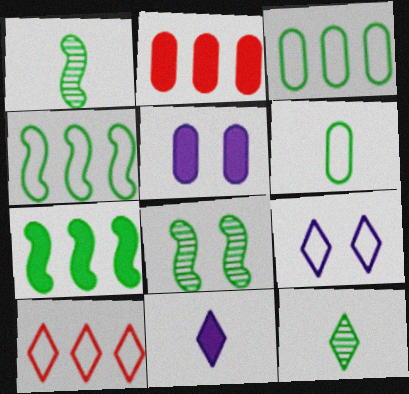[[1, 2, 9], 
[1, 5, 10]]